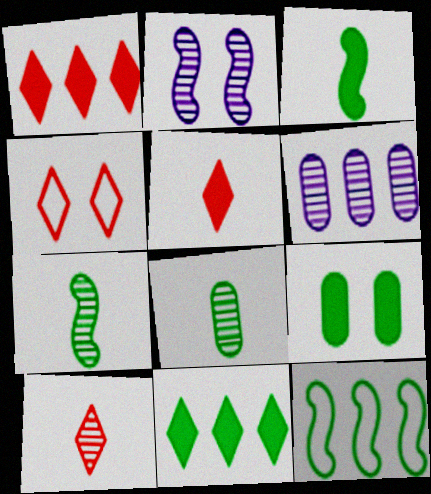[[1, 4, 10], 
[1, 6, 12], 
[2, 4, 9], 
[3, 4, 6], 
[3, 9, 11]]